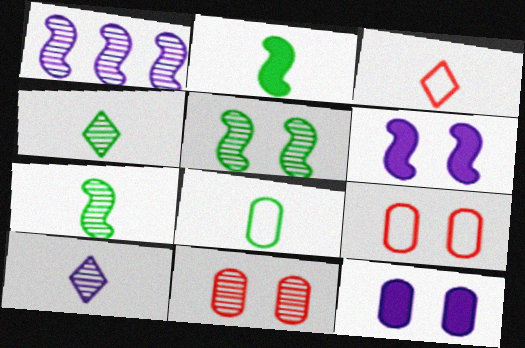[[1, 4, 11], 
[2, 4, 8]]